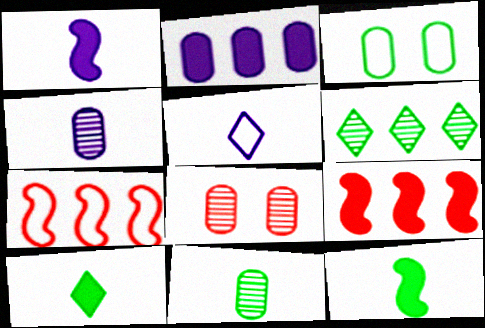[[1, 4, 5], 
[2, 6, 7], 
[3, 5, 7], 
[3, 6, 12]]